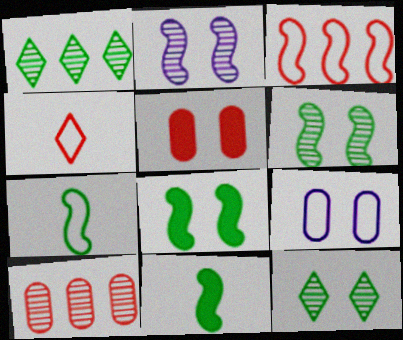[[2, 3, 11]]